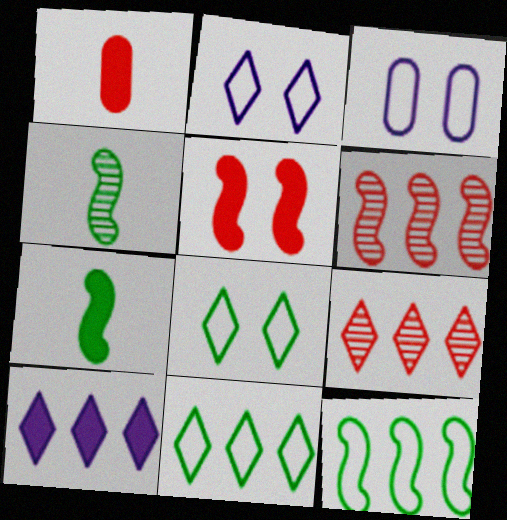[[3, 7, 9], 
[9, 10, 11]]